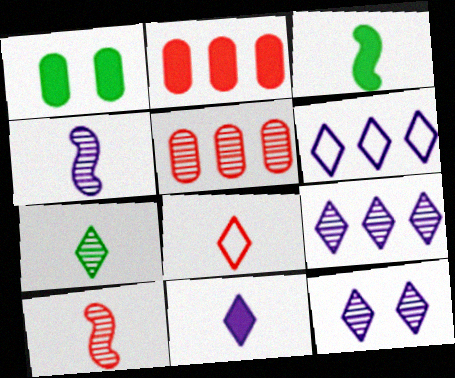[[1, 6, 10], 
[6, 11, 12], 
[7, 8, 11]]